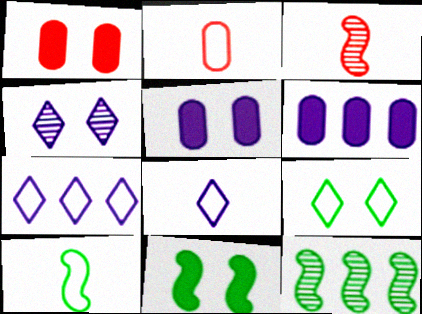[[1, 8, 12], 
[2, 8, 10], 
[3, 6, 9], 
[10, 11, 12]]